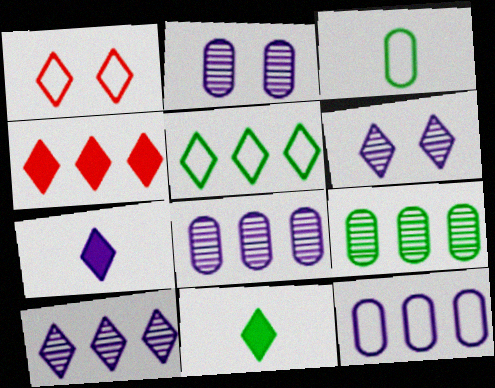[[1, 10, 11], 
[4, 5, 10]]